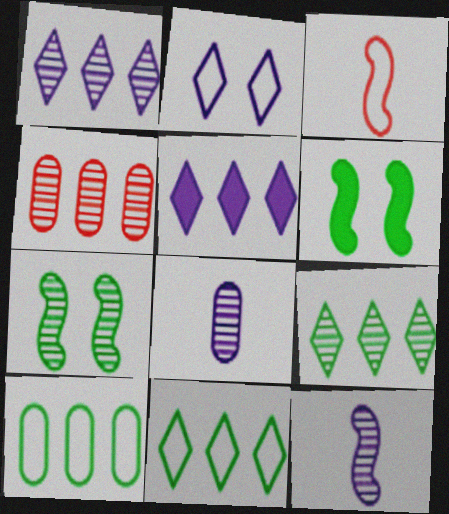[[2, 3, 10]]